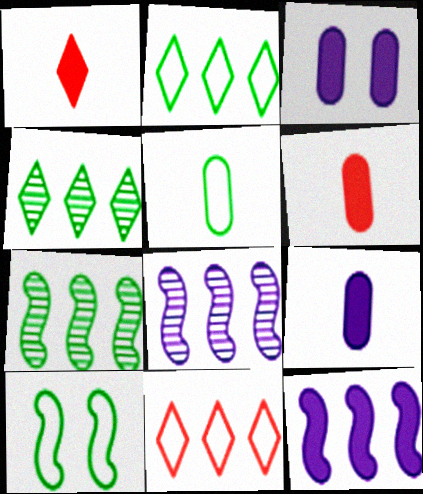[[2, 5, 10]]